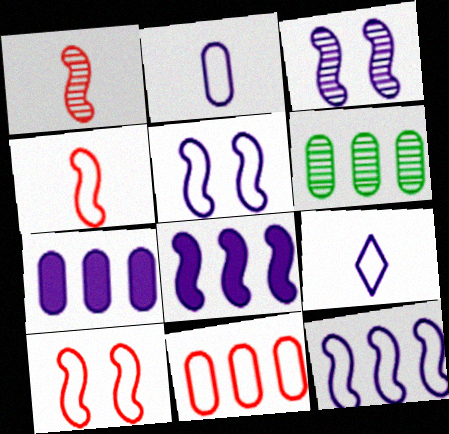[[3, 7, 9], 
[6, 7, 11]]